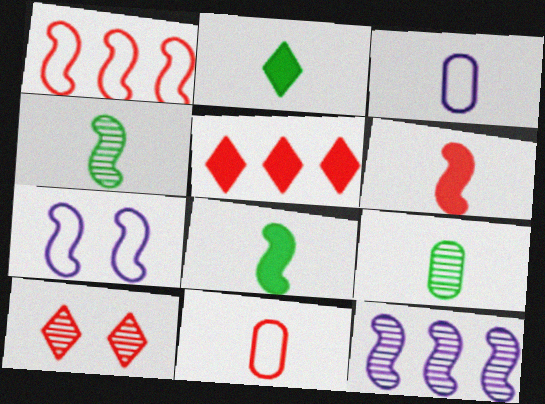[[5, 7, 9], 
[9, 10, 12]]